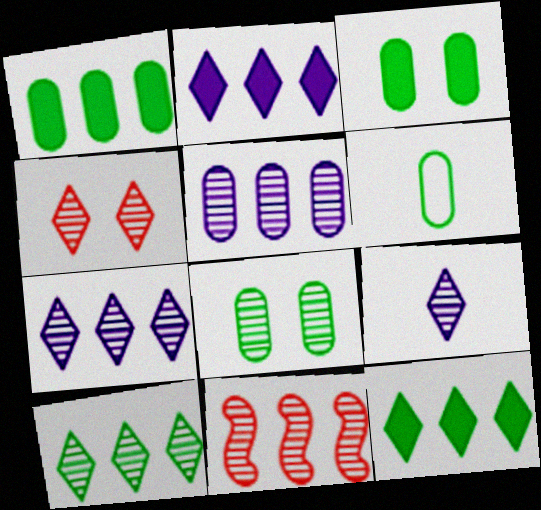[[1, 6, 8], 
[4, 9, 10], 
[5, 10, 11], 
[8, 9, 11]]